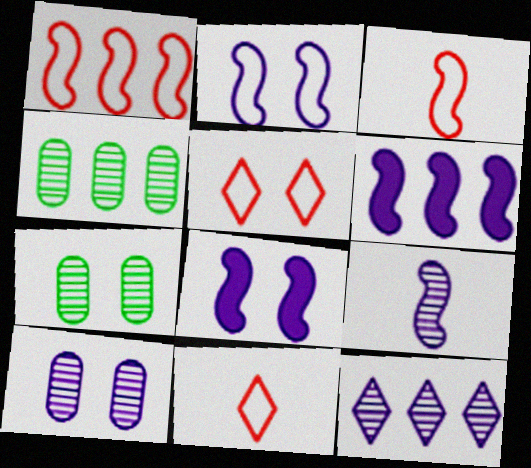[[2, 6, 9], 
[4, 8, 11], 
[5, 7, 8], 
[6, 7, 11], 
[9, 10, 12]]